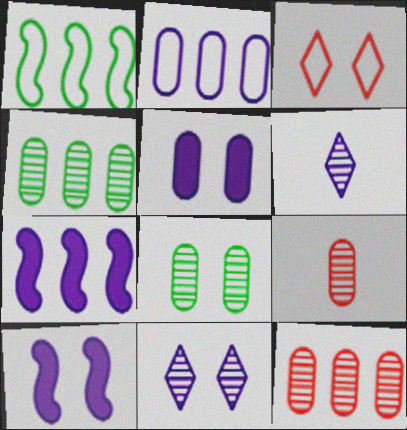[[2, 6, 10], 
[3, 8, 10]]